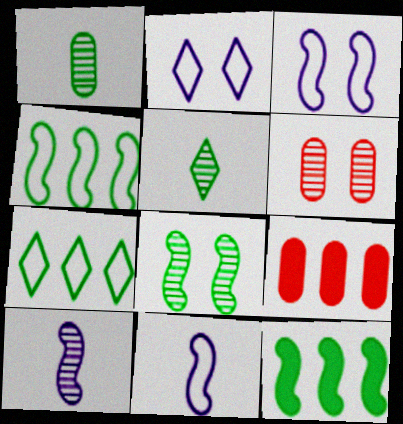[[3, 5, 9]]